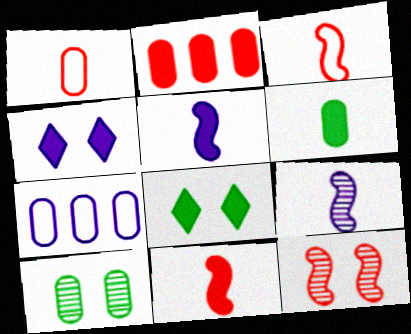[[2, 5, 8], 
[4, 7, 9]]